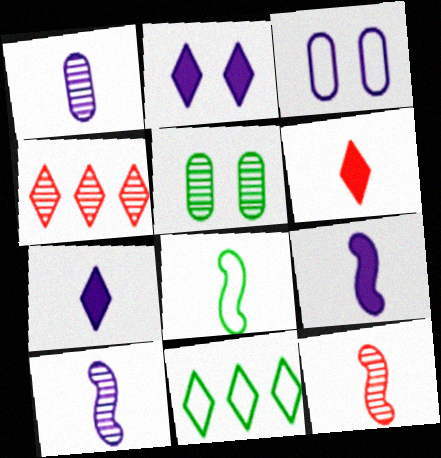[[1, 6, 8], 
[4, 5, 10], 
[8, 9, 12]]